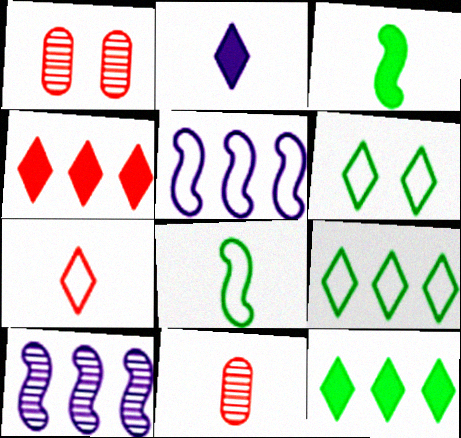[[2, 8, 11]]